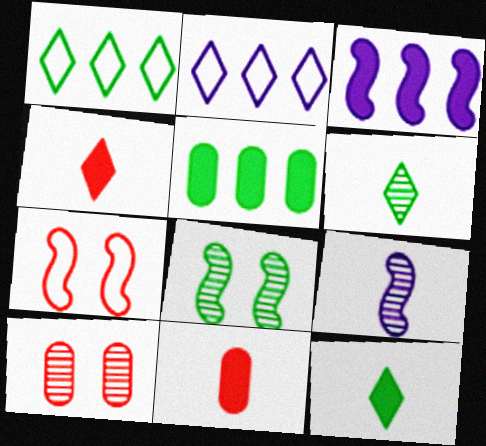[[2, 8, 11]]